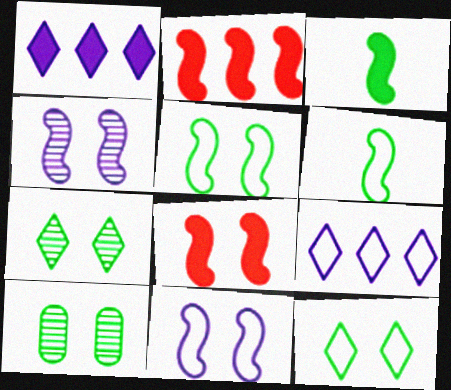[[2, 4, 6], 
[4, 5, 8]]